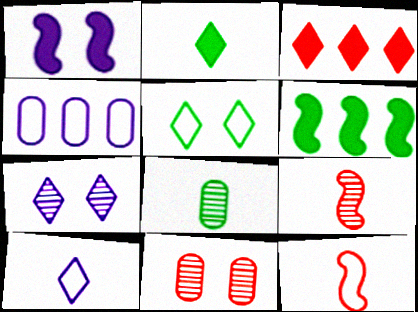[[1, 5, 11], 
[3, 11, 12], 
[4, 5, 12], 
[5, 6, 8], 
[6, 10, 11]]